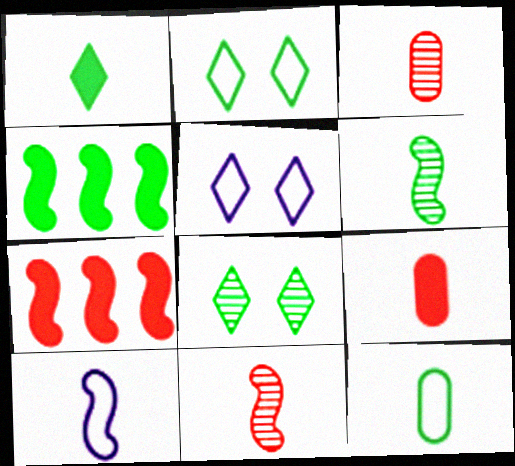[[1, 3, 10], 
[1, 6, 12], 
[3, 4, 5], 
[4, 8, 12]]